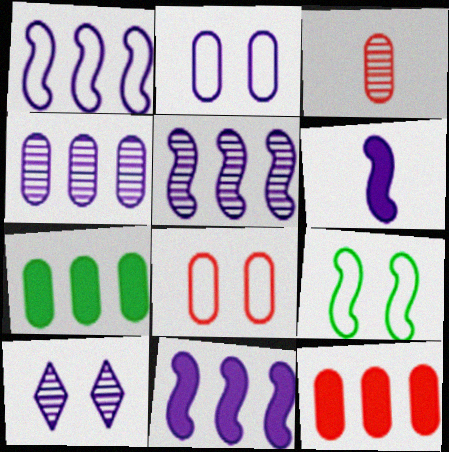[[1, 5, 11], 
[2, 3, 7], 
[3, 8, 12]]